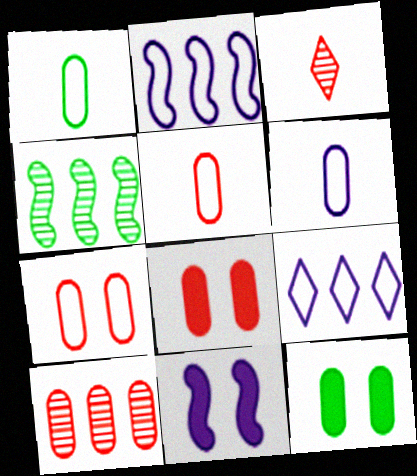[[1, 5, 6], 
[2, 3, 12], 
[5, 8, 10], 
[6, 10, 12]]